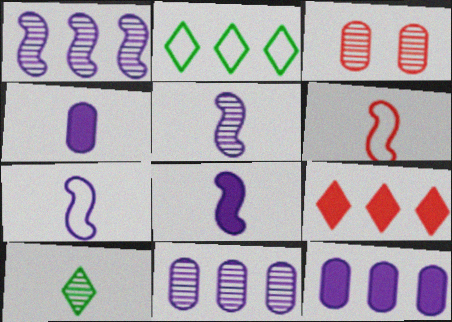[[1, 3, 10], 
[2, 3, 8], 
[3, 6, 9], 
[4, 6, 10], 
[5, 7, 8]]